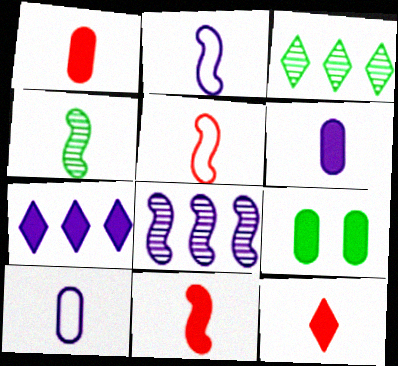[[1, 11, 12], 
[2, 4, 11], 
[4, 10, 12], 
[7, 9, 11]]